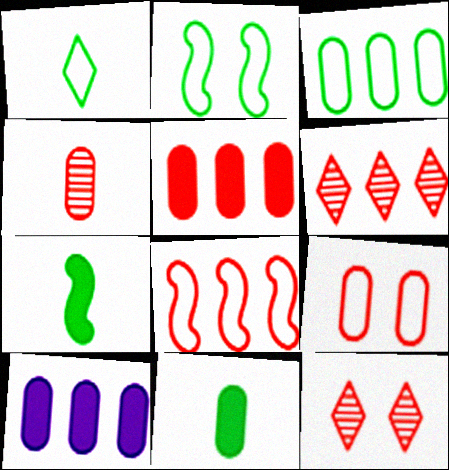[[1, 2, 3], 
[4, 5, 9], 
[5, 6, 8]]